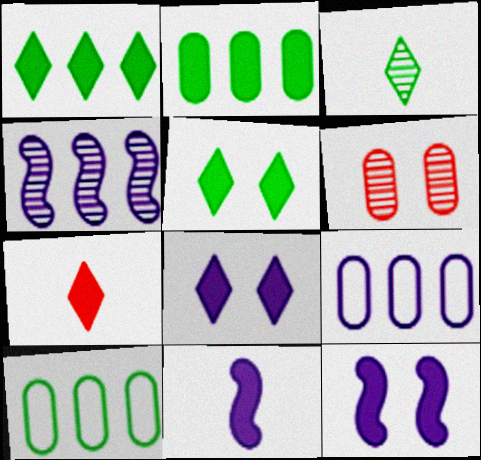[[1, 7, 8], 
[2, 7, 12], 
[3, 4, 6]]